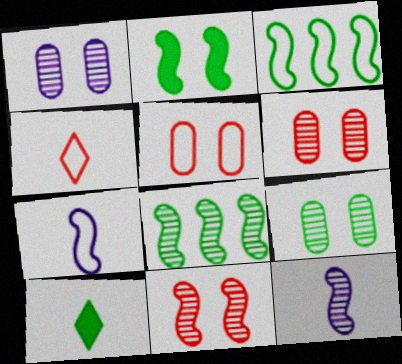[[1, 6, 9], 
[3, 9, 10], 
[8, 11, 12]]